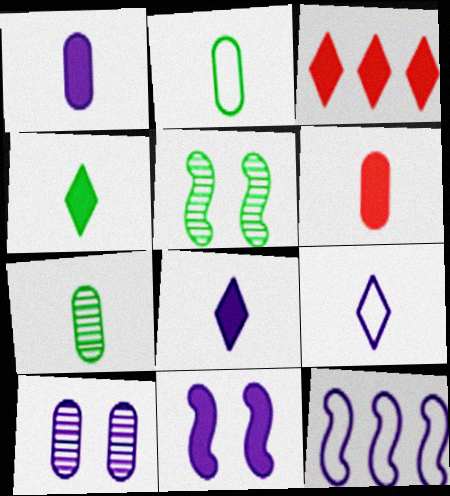[[8, 10, 12]]